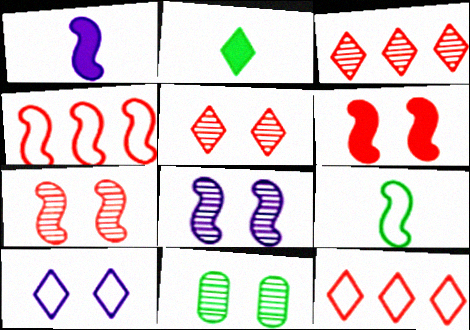[[1, 11, 12], 
[2, 3, 10], 
[5, 8, 11], 
[6, 10, 11]]